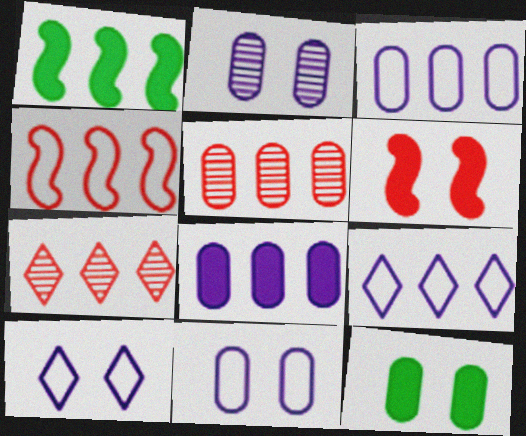[[1, 3, 7], 
[1, 5, 9]]